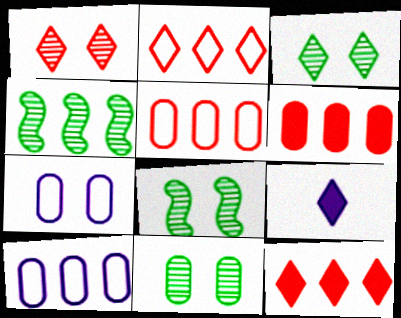[[2, 3, 9], 
[3, 8, 11], 
[4, 10, 12], 
[5, 8, 9]]